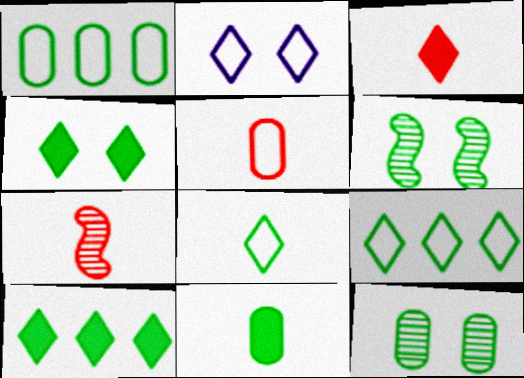[[1, 11, 12], 
[3, 5, 7], 
[6, 9, 11]]